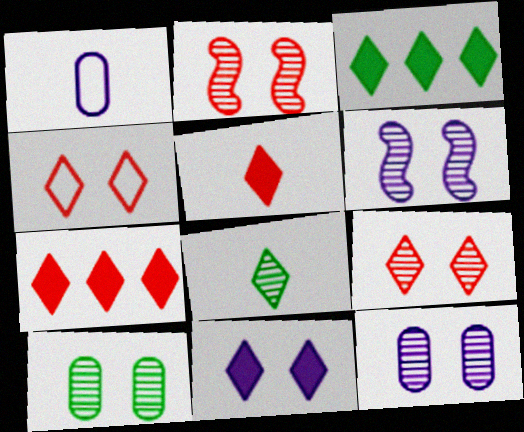[[1, 2, 3], 
[3, 5, 11], 
[6, 9, 10]]